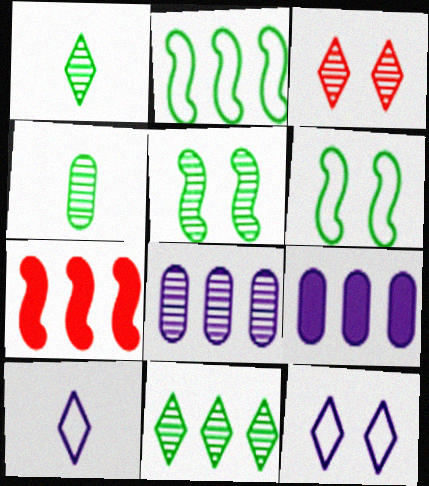[[4, 5, 11], 
[4, 7, 12]]